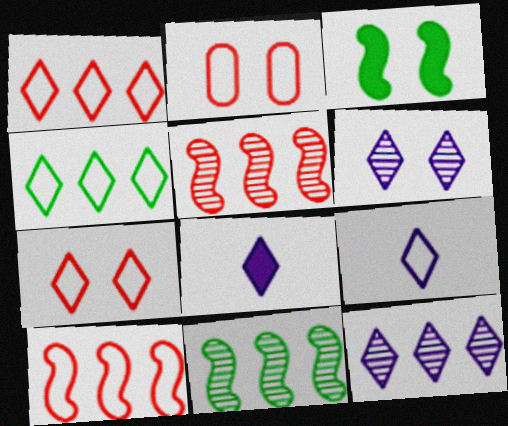[[2, 3, 6], 
[2, 8, 11], 
[4, 7, 9]]